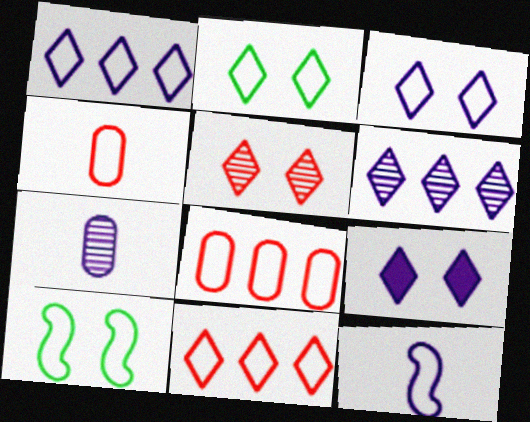[[1, 4, 10], 
[2, 5, 9], 
[2, 8, 12]]